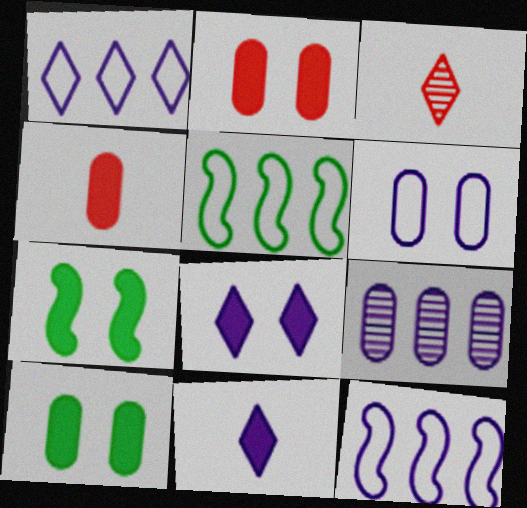[[2, 7, 8], 
[3, 10, 12]]